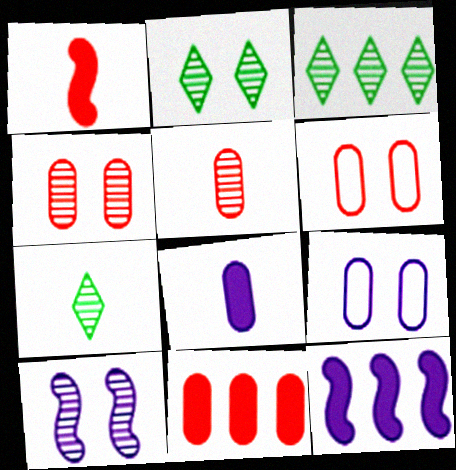[[1, 3, 9], 
[2, 3, 7], 
[2, 4, 10], 
[3, 5, 10], 
[5, 6, 11], 
[6, 7, 12]]